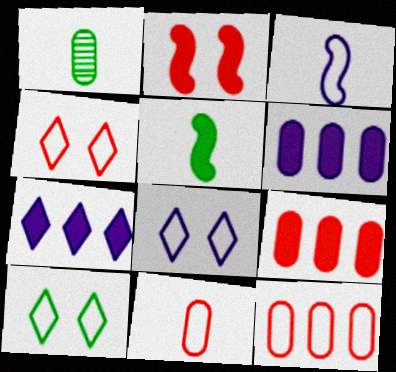[[3, 10, 12], 
[4, 8, 10]]